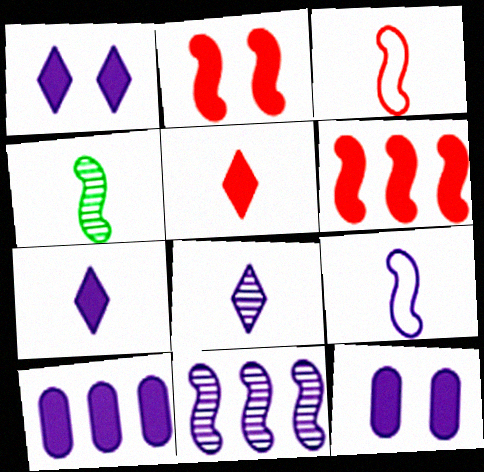[]